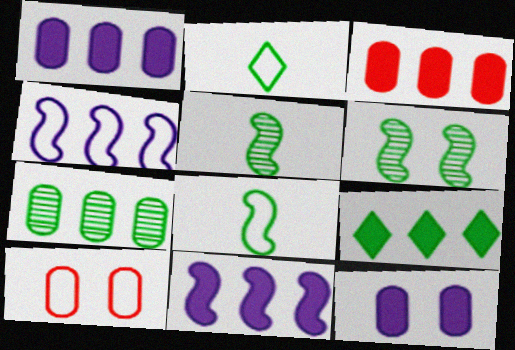[[2, 4, 10], 
[3, 9, 11]]